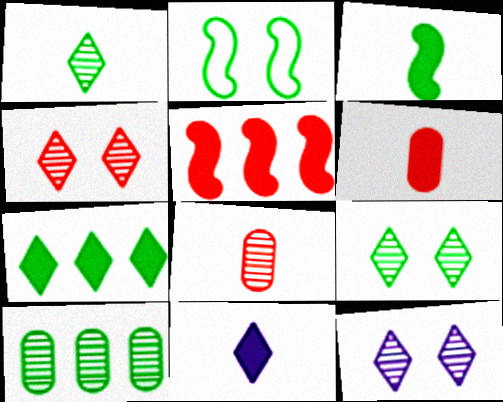[[3, 6, 11], 
[4, 9, 12]]